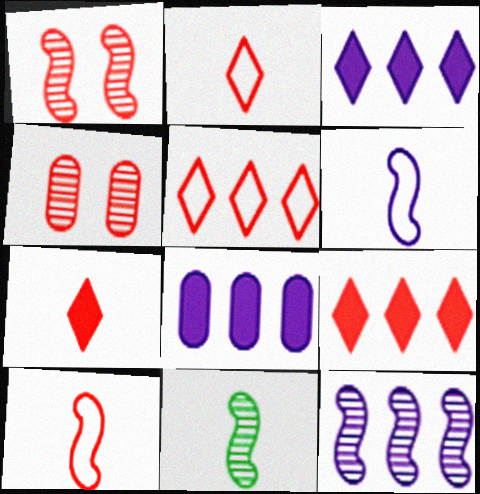[[1, 11, 12], 
[4, 9, 10]]